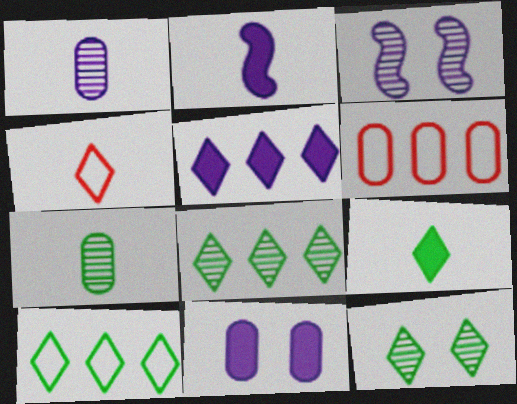[[2, 4, 7], 
[2, 5, 11], 
[2, 6, 12], 
[3, 6, 9], 
[4, 5, 12], 
[6, 7, 11], 
[9, 10, 12]]